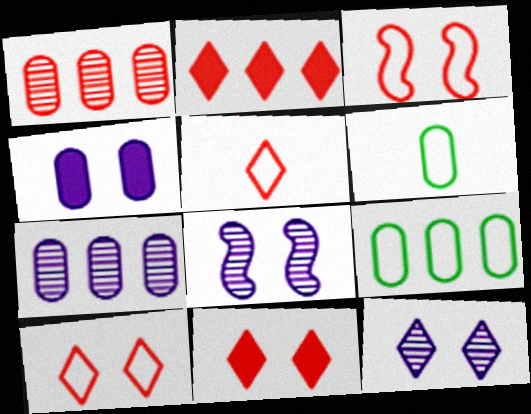[[1, 4, 6], 
[2, 6, 8]]